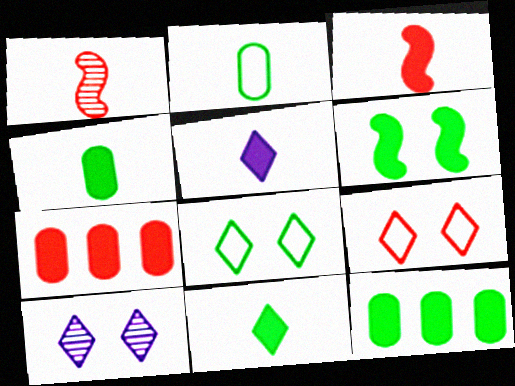[[1, 2, 5], 
[1, 7, 9], 
[3, 4, 5], 
[5, 6, 7], 
[6, 11, 12]]